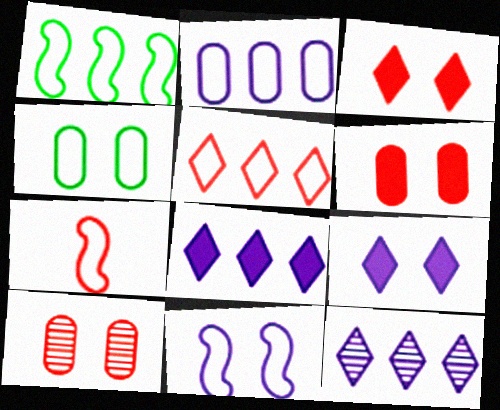[[1, 2, 5], 
[1, 7, 11]]